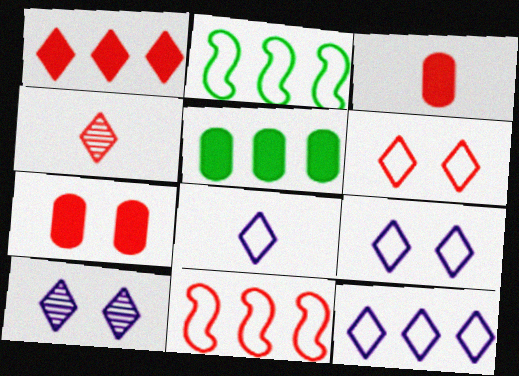[[1, 4, 6], 
[2, 3, 10], 
[4, 7, 11], 
[8, 9, 12]]